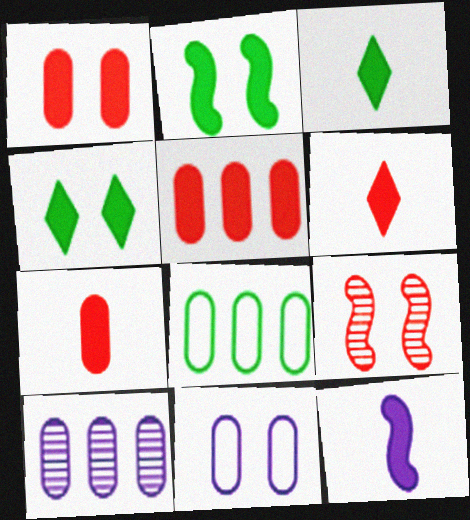[[1, 5, 7], 
[3, 7, 12], 
[4, 5, 12], 
[4, 9, 11], 
[5, 8, 10]]